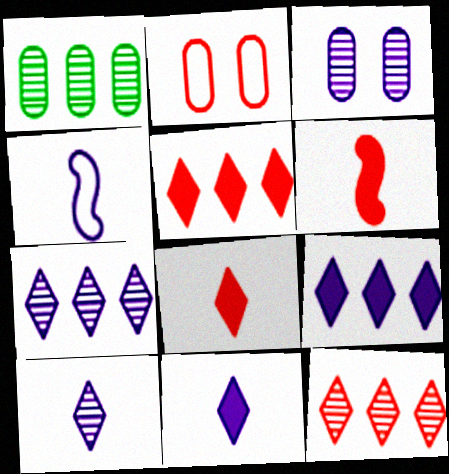[[2, 6, 12], 
[3, 4, 9]]